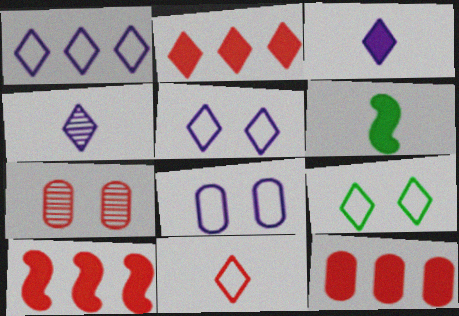[[1, 6, 7], 
[1, 9, 11], 
[2, 4, 9], 
[2, 10, 12], 
[7, 10, 11]]